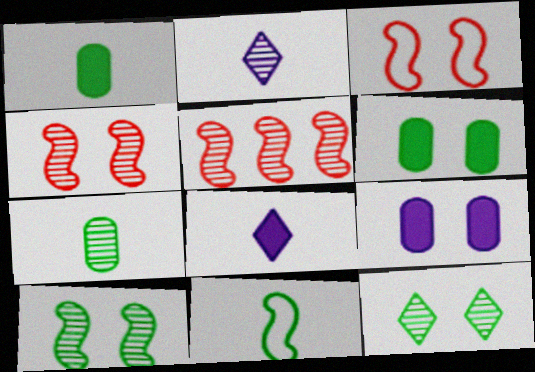[[3, 9, 12]]